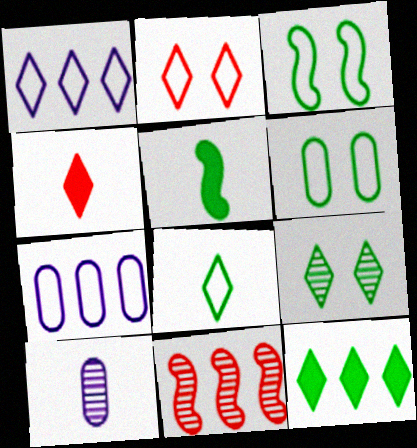[[1, 2, 8], 
[1, 4, 9], 
[7, 11, 12], 
[8, 9, 12], 
[9, 10, 11]]